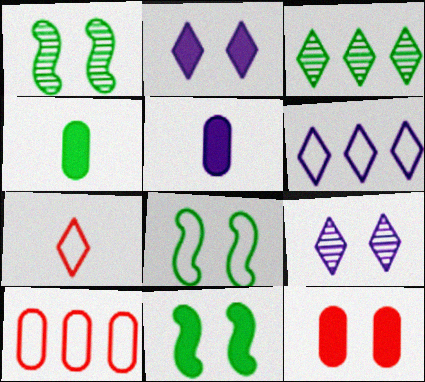[[1, 8, 11], 
[2, 3, 7], 
[2, 11, 12], 
[3, 4, 8], 
[8, 9, 12]]